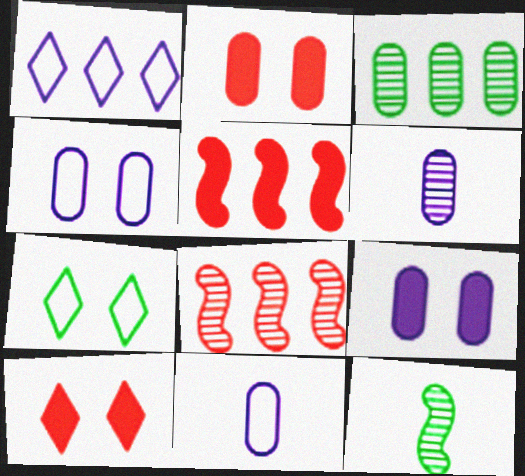[[1, 2, 12], 
[1, 3, 5], 
[2, 3, 11], 
[5, 6, 7]]